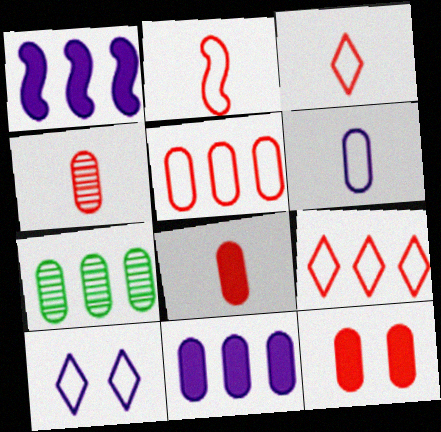[[1, 7, 9], 
[4, 5, 12], 
[5, 7, 11], 
[6, 7, 12]]